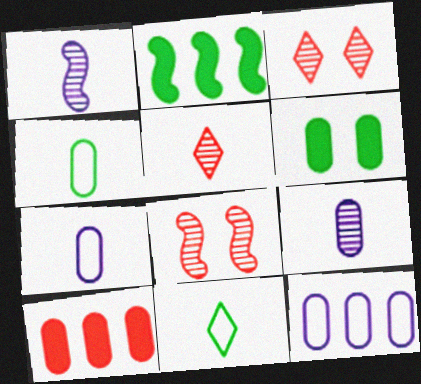[[2, 3, 7]]